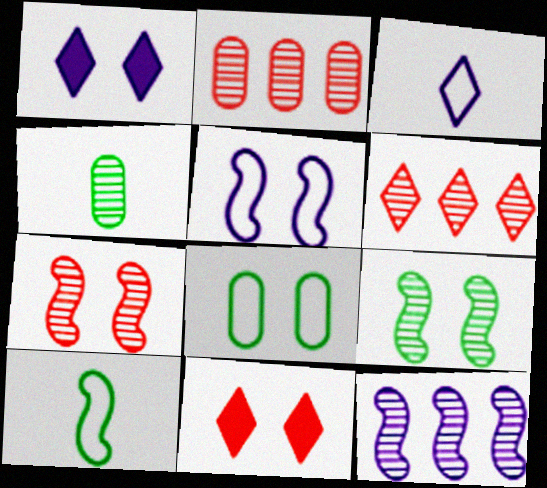[[1, 2, 10], 
[1, 7, 8]]